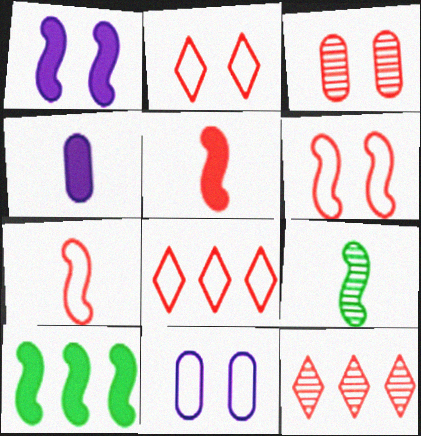[[1, 5, 10], 
[3, 5, 8]]